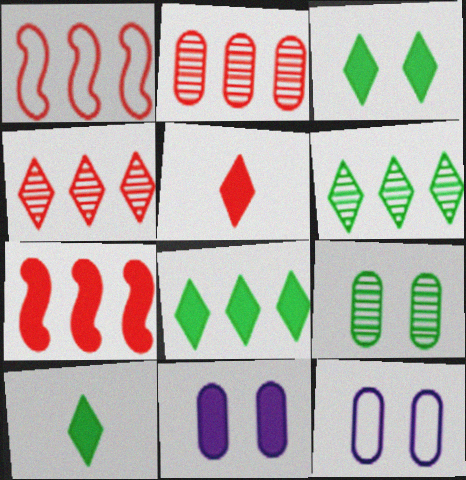[[3, 8, 10], 
[7, 10, 11]]